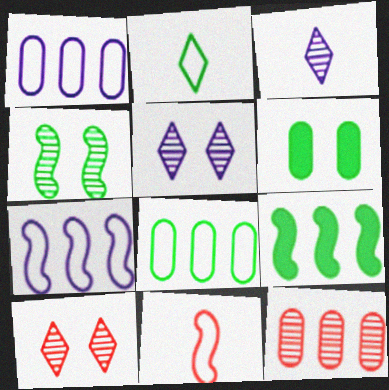[[3, 4, 12]]